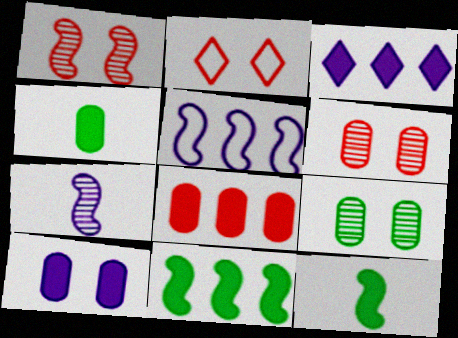[[1, 5, 12], 
[3, 8, 11], 
[4, 8, 10]]